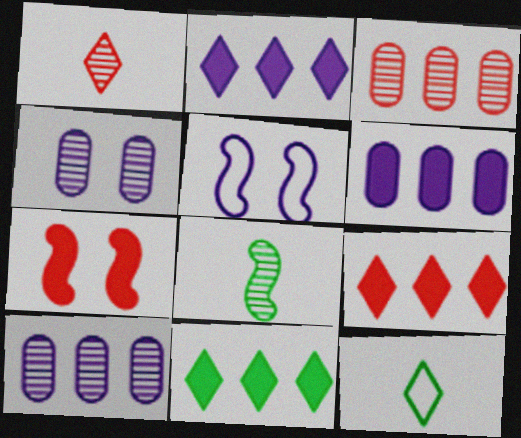[[2, 9, 11], 
[7, 10, 12]]